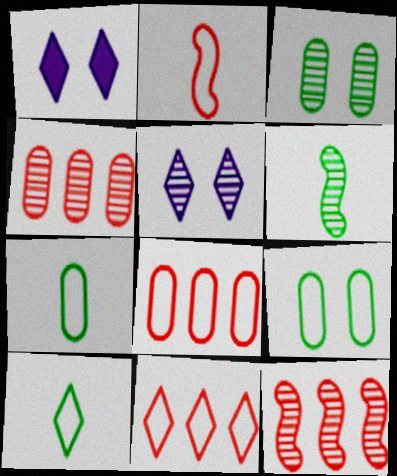[[1, 6, 8], 
[1, 7, 12], 
[4, 5, 6]]